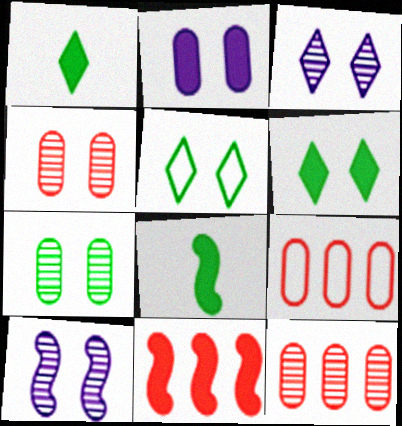[[1, 2, 11], 
[1, 9, 10], 
[3, 8, 9]]